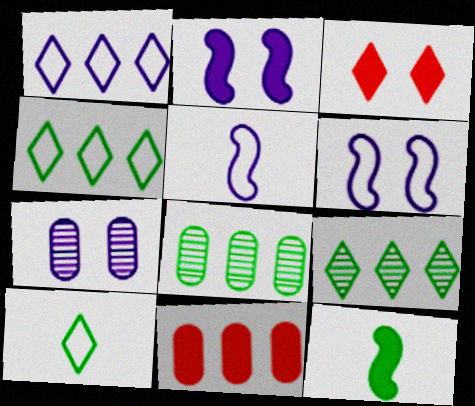[[3, 5, 8]]